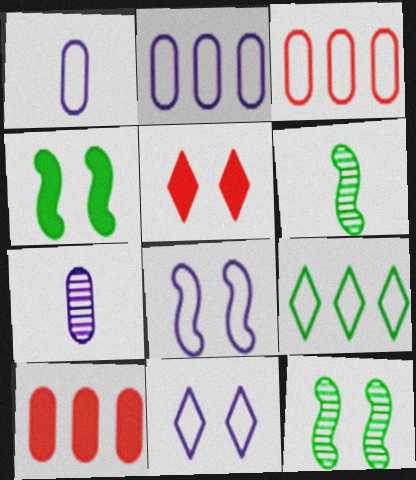[[2, 5, 6], 
[6, 10, 11]]